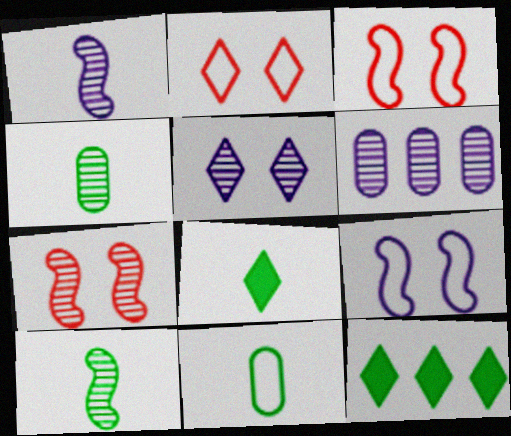[[1, 5, 6], 
[3, 6, 8], 
[8, 10, 11]]